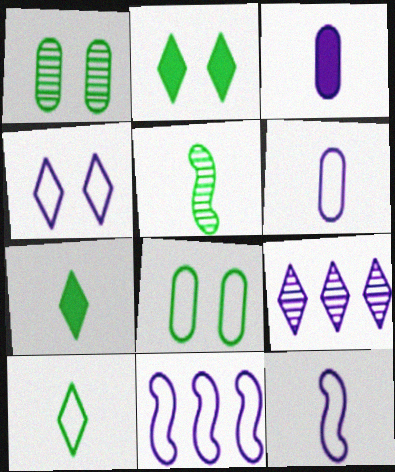[[4, 6, 11]]